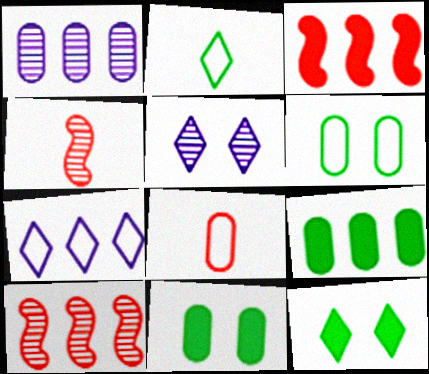[[1, 8, 11], 
[4, 7, 11], 
[7, 9, 10]]